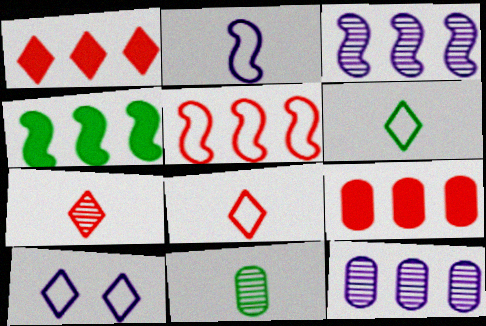[[3, 4, 5]]